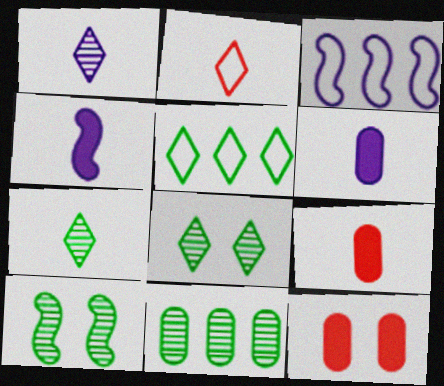[[3, 7, 12], 
[3, 8, 9], 
[7, 10, 11]]